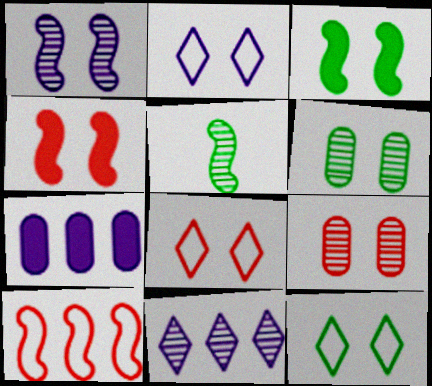[[2, 3, 9], 
[2, 4, 6], 
[2, 8, 12], 
[3, 6, 12], 
[4, 8, 9], 
[5, 7, 8], 
[5, 9, 11]]